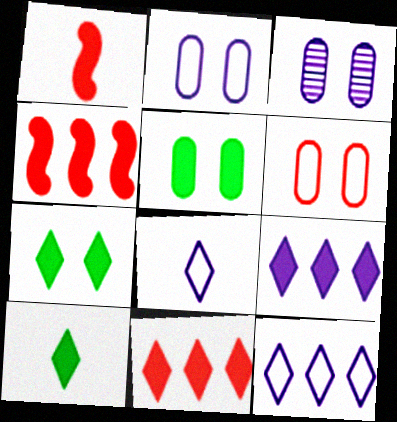[[1, 5, 9], 
[3, 5, 6]]